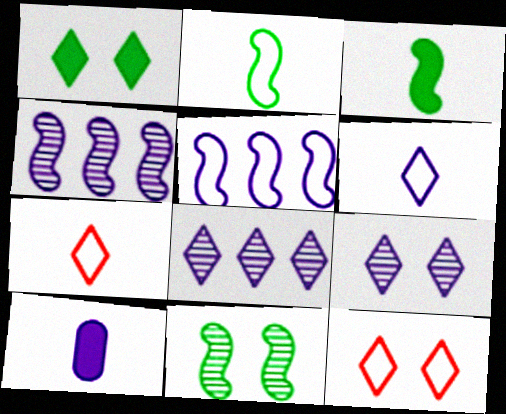[[1, 7, 8], 
[1, 9, 12], 
[5, 9, 10]]